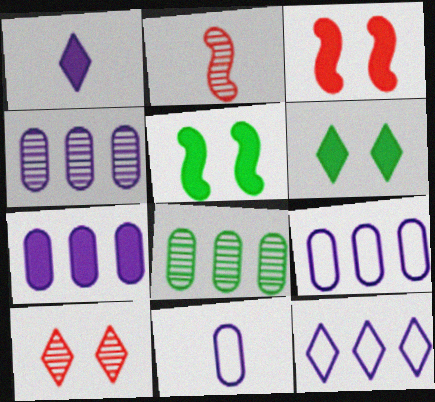[[2, 6, 9], 
[4, 7, 9]]